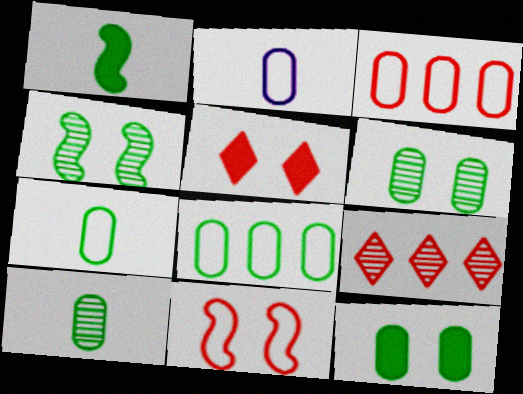[[8, 10, 12]]